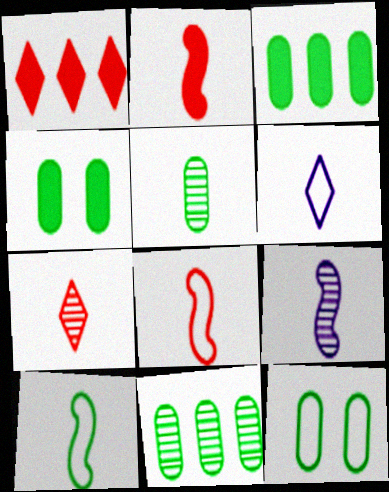[[1, 9, 12], 
[2, 5, 6], 
[2, 9, 10], 
[3, 5, 12], 
[5, 7, 9]]